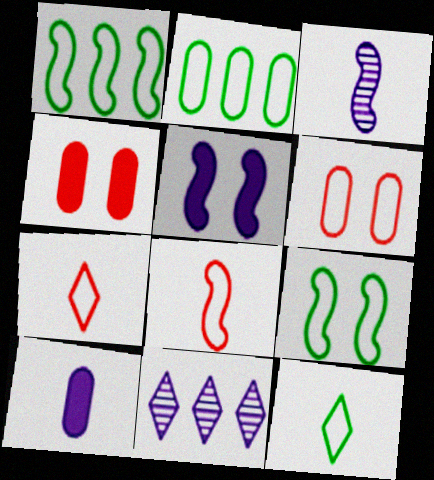[[2, 9, 12]]